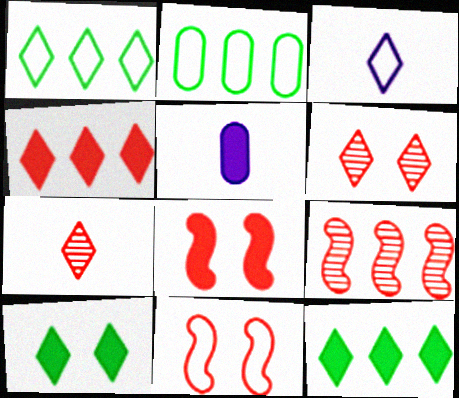[[2, 3, 11], 
[3, 6, 12], 
[5, 8, 12]]